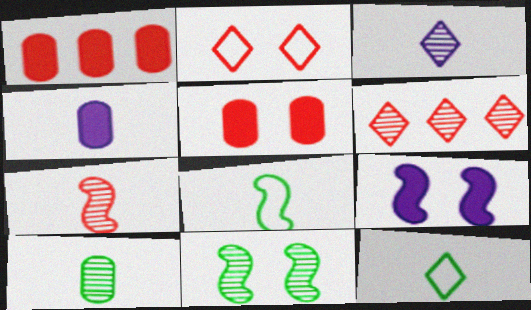[[1, 2, 7], 
[3, 7, 10], 
[4, 7, 12]]